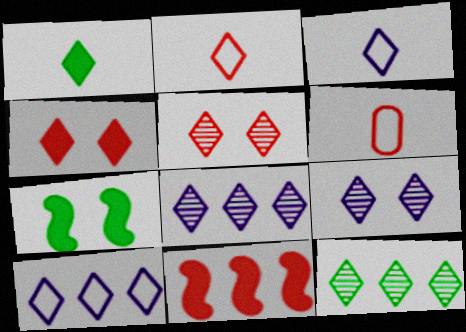[[1, 5, 10], 
[3, 4, 12], 
[5, 6, 11], 
[6, 7, 8]]